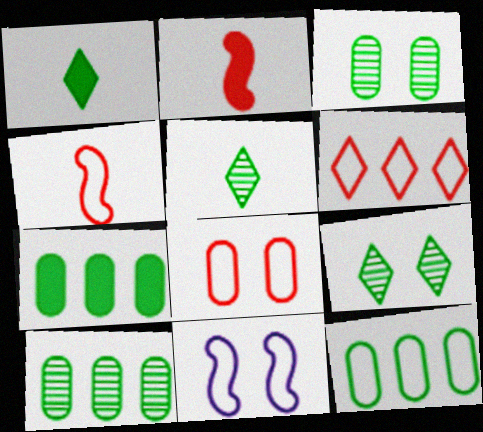[[4, 6, 8], 
[7, 10, 12]]